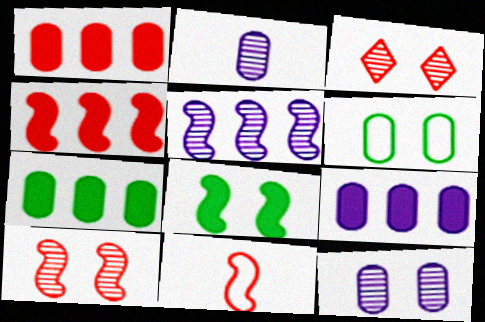[[1, 2, 6], 
[1, 3, 11], 
[1, 7, 9], 
[4, 10, 11], 
[5, 8, 11]]